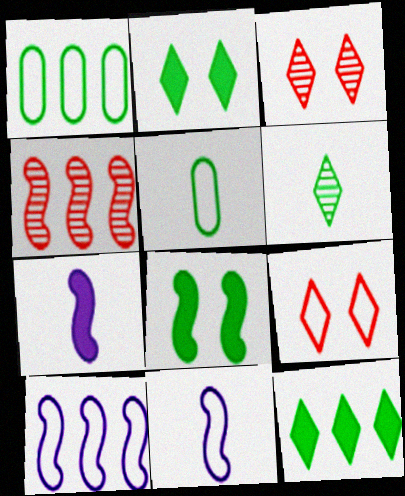[[1, 3, 7], 
[1, 6, 8], 
[1, 9, 11], 
[4, 8, 11], 
[5, 9, 10]]